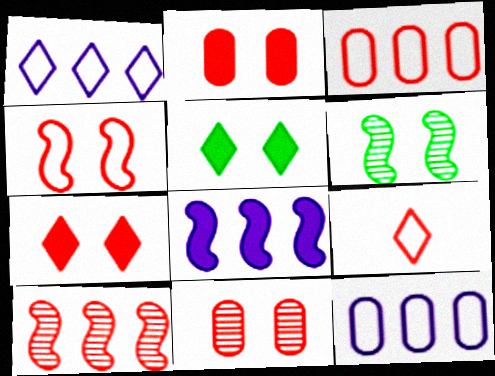[[2, 9, 10], 
[3, 4, 9], 
[4, 7, 11]]